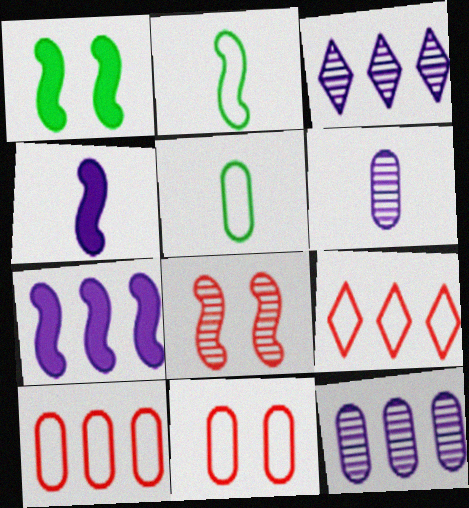[[1, 6, 9], 
[2, 7, 8]]